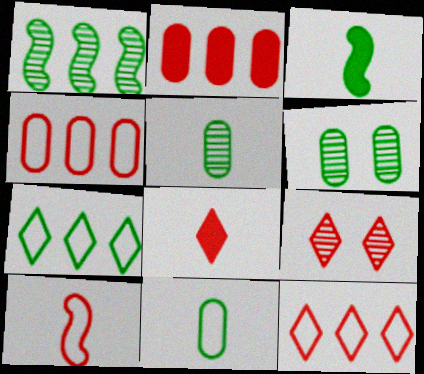[[2, 9, 10], 
[3, 6, 7], 
[8, 9, 12]]